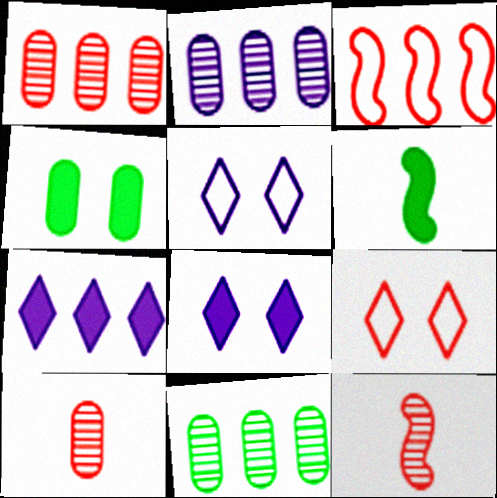[[1, 2, 11], 
[1, 5, 6], 
[2, 6, 9], 
[3, 7, 11]]